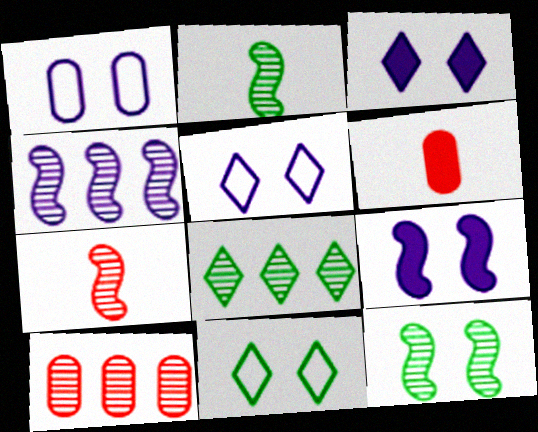[[4, 6, 11], 
[4, 7, 12], 
[4, 8, 10]]